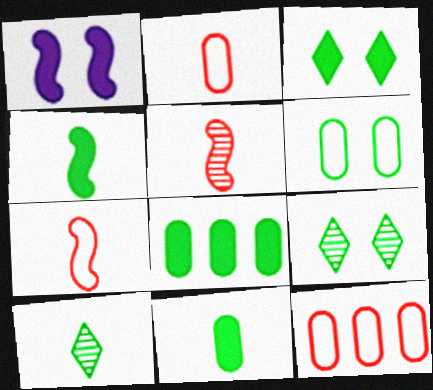[[1, 10, 12], 
[3, 4, 8]]